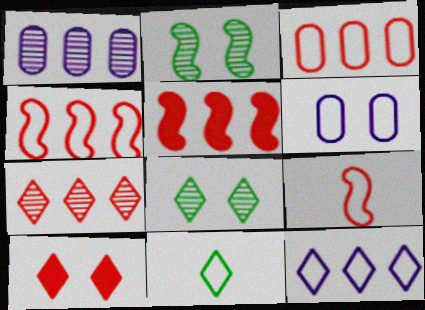[[2, 6, 10], 
[3, 5, 7], 
[4, 6, 11]]